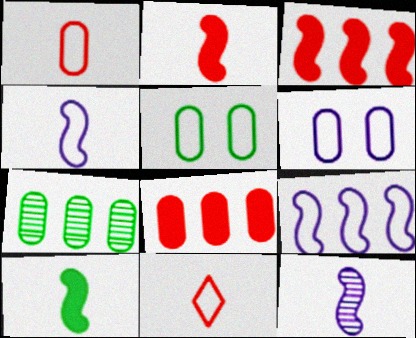[[5, 9, 11]]